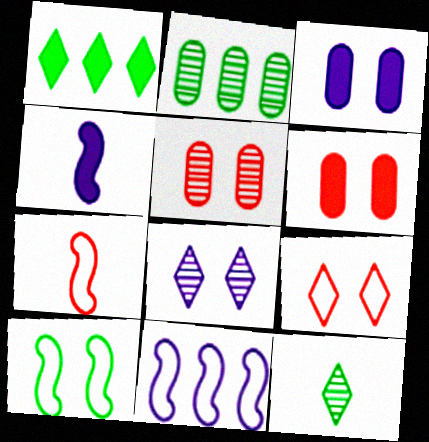[[1, 4, 6], 
[2, 4, 9], 
[6, 8, 10], 
[6, 11, 12], 
[7, 10, 11]]